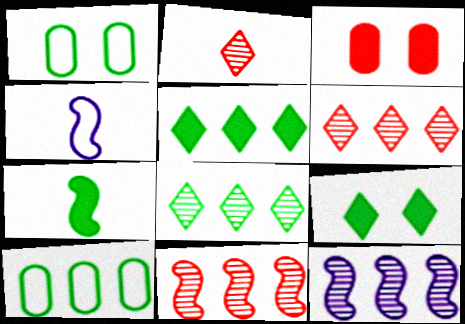[[1, 7, 8], 
[3, 4, 8]]